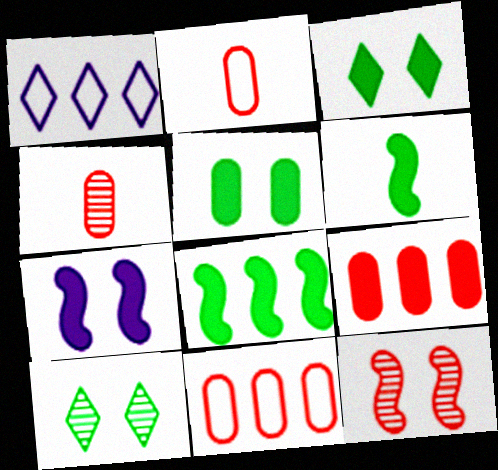[]